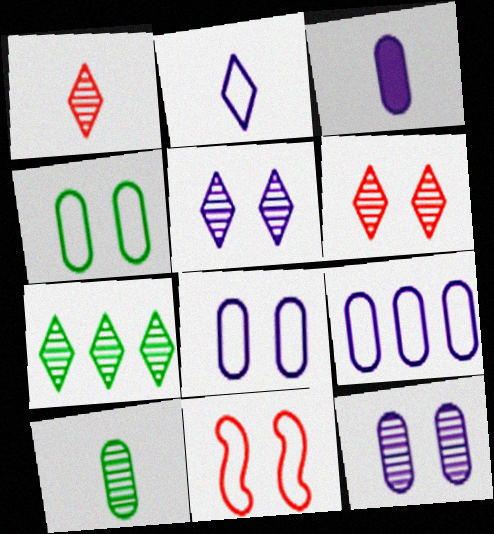[[1, 5, 7], 
[3, 7, 11], 
[3, 9, 12]]